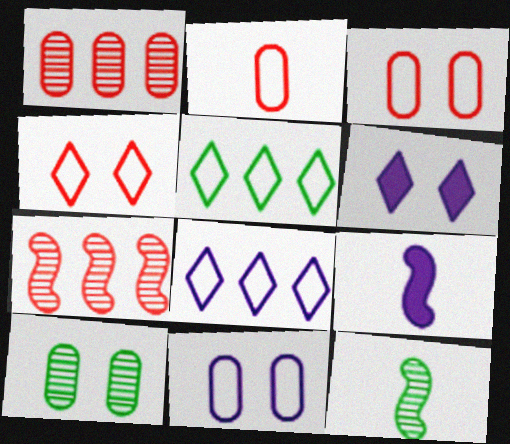[]